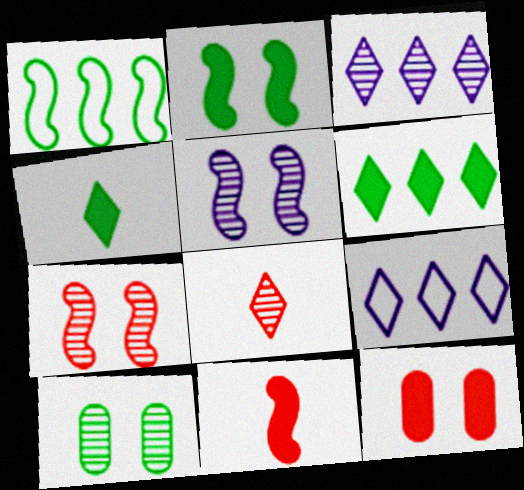[[1, 4, 10], 
[1, 5, 11], 
[9, 10, 11]]